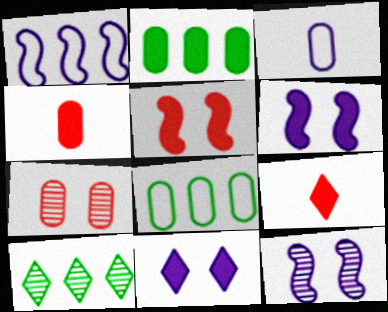[[2, 3, 7], 
[2, 6, 9], 
[3, 5, 10], 
[8, 9, 12]]